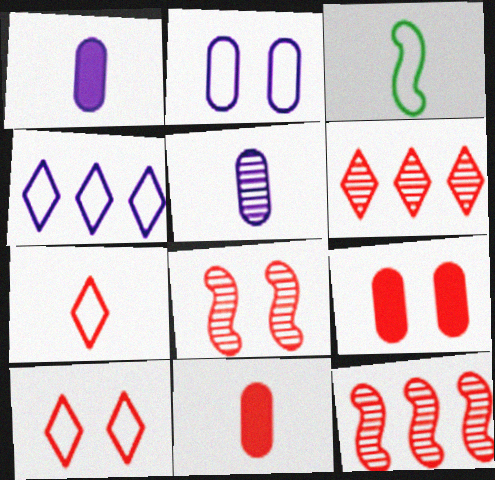[[7, 9, 12], 
[8, 9, 10], 
[10, 11, 12]]